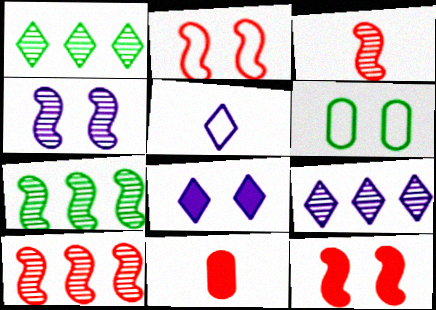[[3, 4, 7], 
[5, 8, 9]]